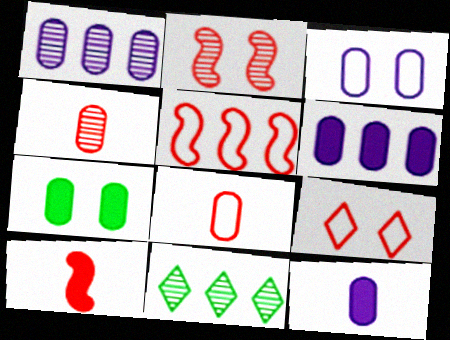[[1, 3, 12], 
[1, 7, 8], 
[2, 5, 10], 
[3, 10, 11], 
[5, 6, 11], 
[5, 8, 9]]